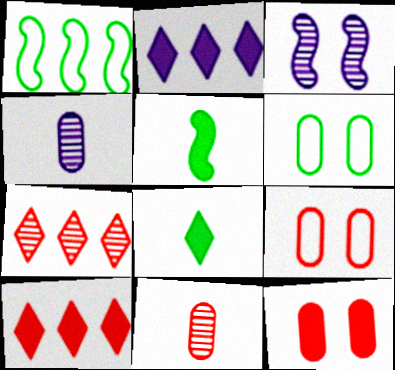[[2, 5, 12]]